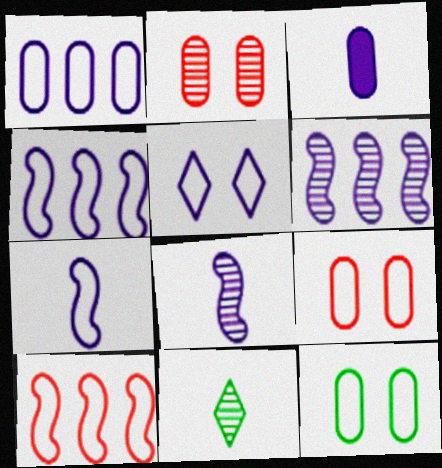[[1, 5, 7], 
[2, 6, 11], 
[3, 5, 6]]